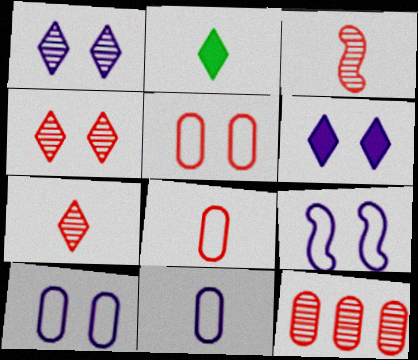[[2, 3, 11], 
[2, 9, 12], 
[3, 4, 12]]